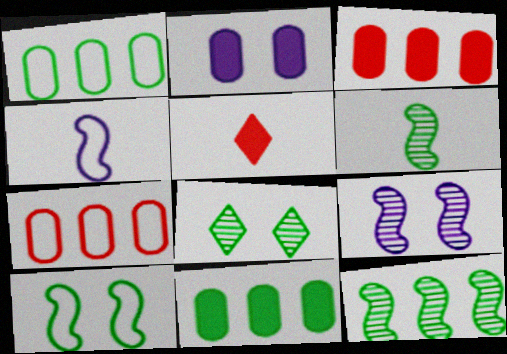[[1, 5, 9], 
[3, 4, 8]]